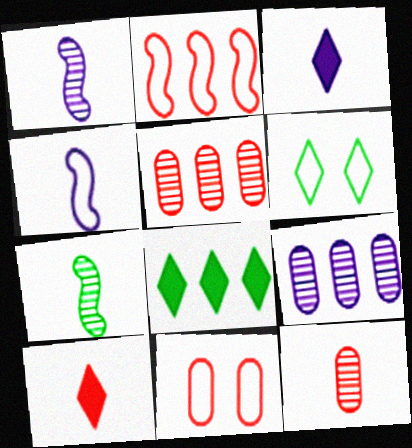[[1, 8, 11], 
[2, 8, 9]]